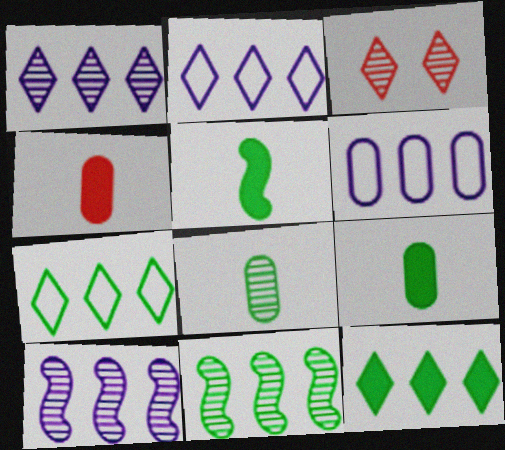[[3, 5, 6], 
[3, 8, 10]]